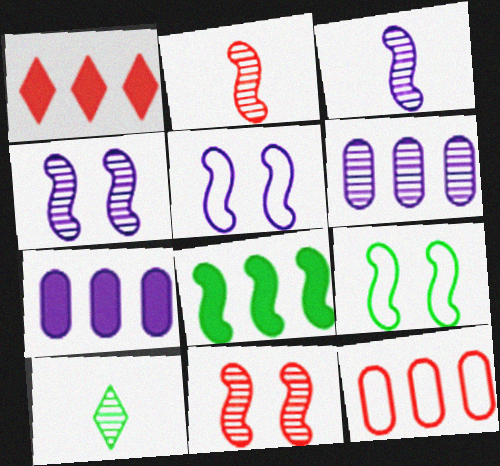[[1, 7, 8], 
[2, 5, 8], 
[6, 10, 11]]